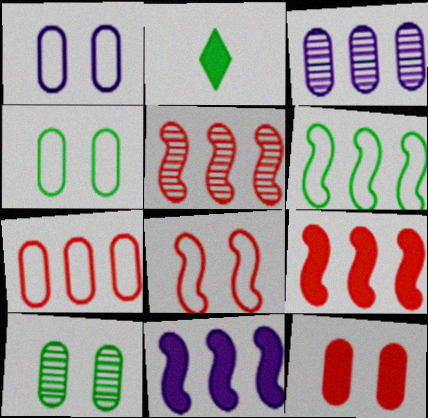[[1, 2, 5], 
[1, 10, 12], 
[2, 3, 8], 
[2, 6, 10], 
[2, 11, 12], 
[5, 6, 11]]